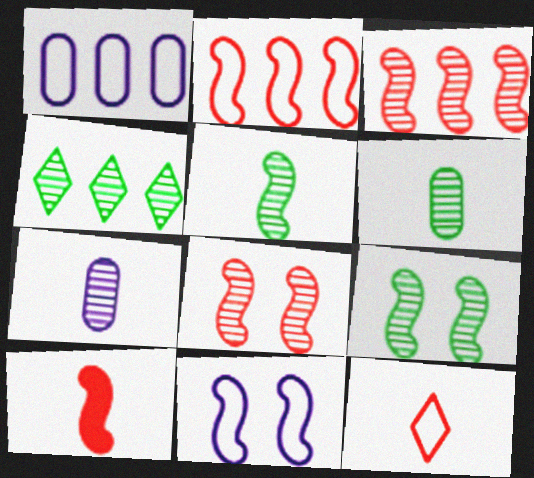[[2, 8, 10], 
[4, 6, 9], 
[4, 7, 8]]